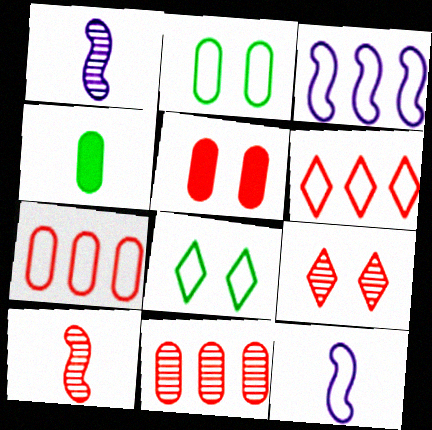[[2, 6, 12], 
[3, 4, 9], 
[5, 6, 10], 
[7, 8, 12], 
[9, 10, 11]]